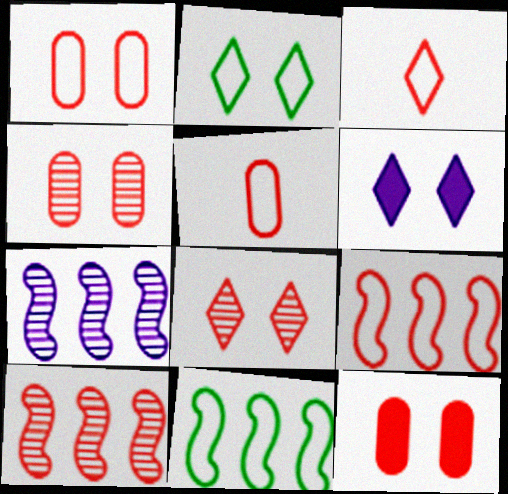[[1, 3, 9], 
[1, 4, 12], 
[2, 6, 8], 
[3, 10, 12]]